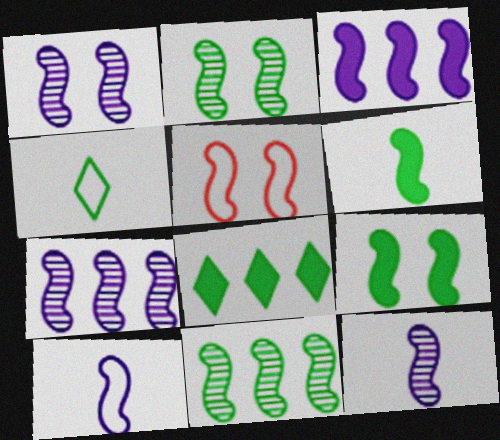[[1, 3, 10], 
[1, 5, 9], 
[1, 7, 12], 
[5, 6, 7]]